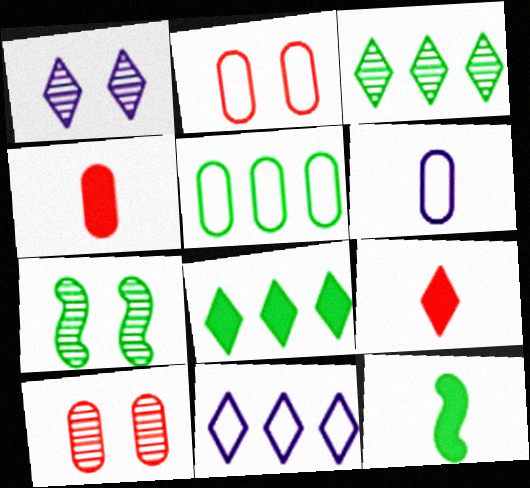[[1, 7, 10], 
[2, 5, 6], 
[4, 7, 11], 
[10, 11, 12]]